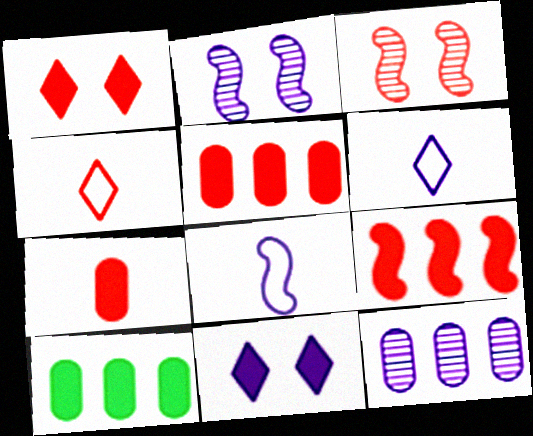[[1, 7, 9], 
[2, 4, 10], 
[3, 4, 5], 
[3, 6, 10], 
[8, 11, 12]]